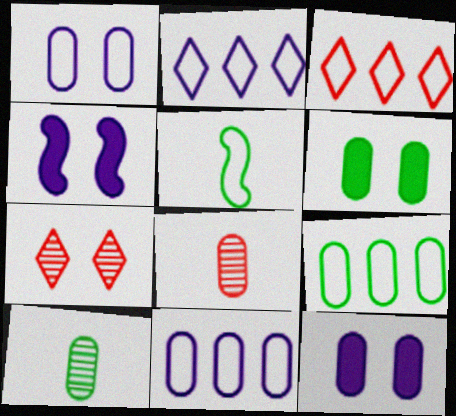[[1, 3, 5], 
[3, 4, 10], 
[6, 8, 11], 
[6, 9, 10], 
[8, 9, 12]]